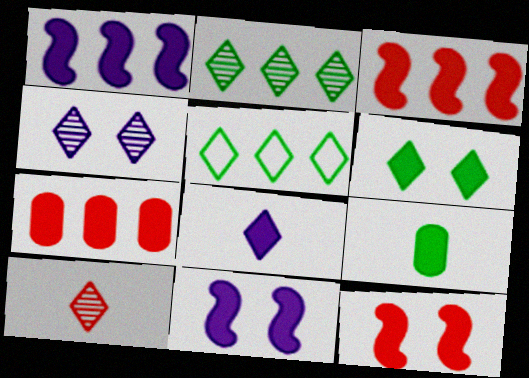[[2, 4, 10]]